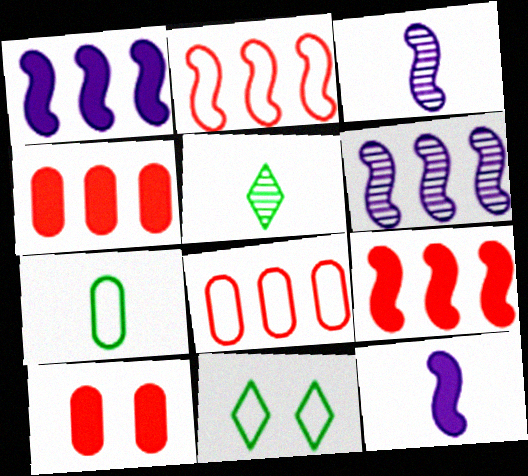[[3, 4, 11]]